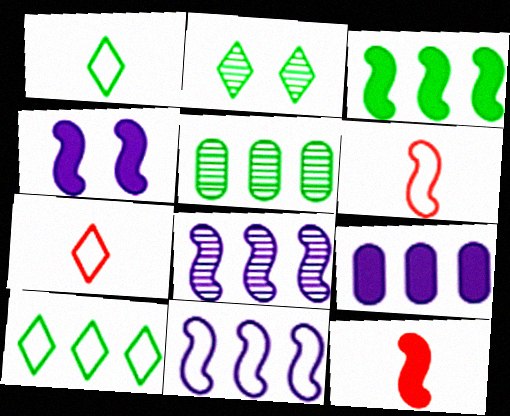[[2, 6, 9], 
[3, 4, 12], 
[3, 5, 10], 
[4, 5, 7]]